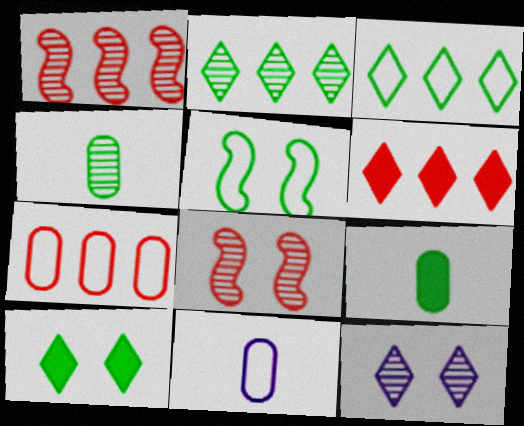[[1, 4, 12], 
[1, 6, 7], 
[1, 10, 11], 
[2, 5, 9]]